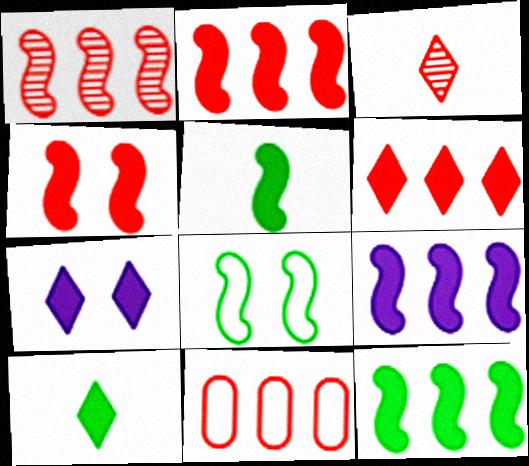[[1, 6, 11], 
[2, 9, 12], 
[3, 4, 11], 
[4, 5, 9], 
[6, 7, 10]]